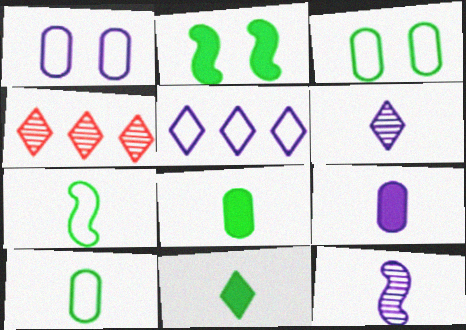[]